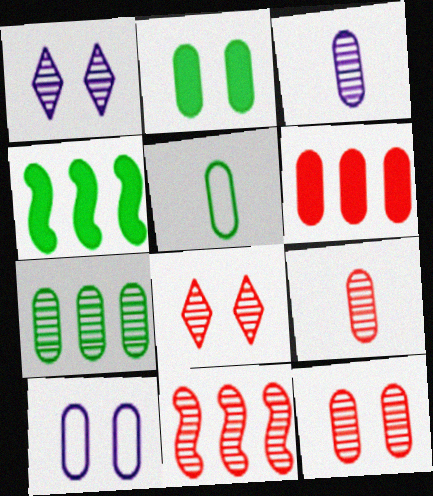[[2, 5, 7], 
[2, 10, 12], 
[3, 7, 12], 
[8, 9, 11]]